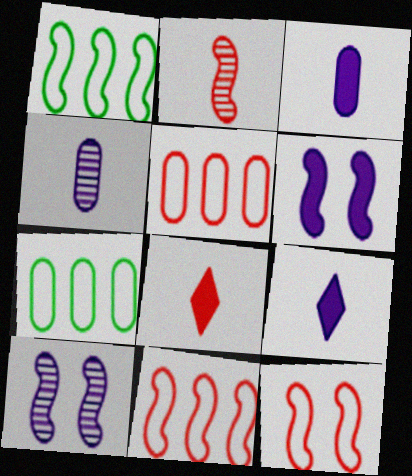[[1, 2, 6], 
[7, 8, 10]]